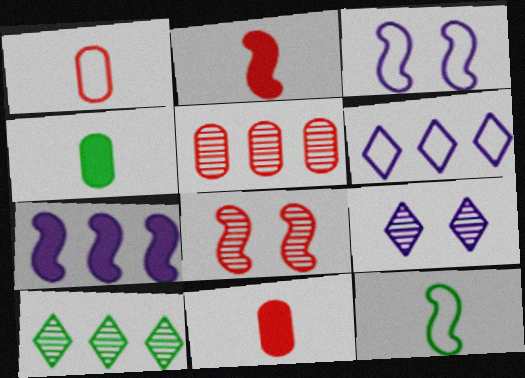[[3, 10, 11], 
[4, 6, 8], 
[7, 8, 12]]